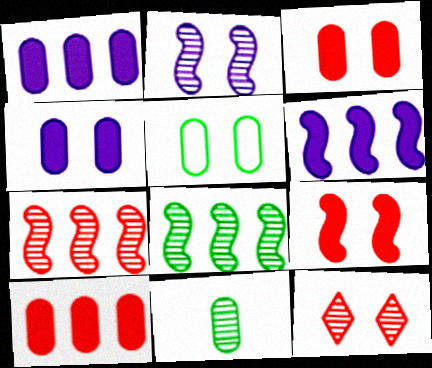[]